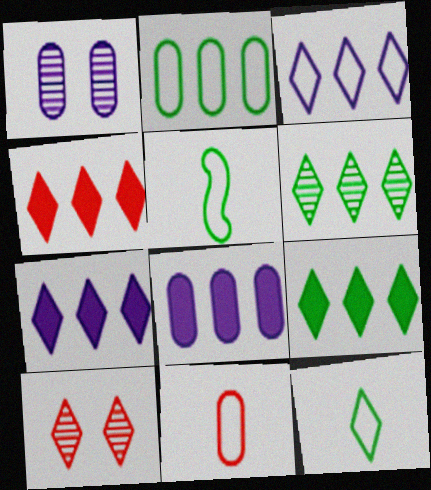[[1, 4, 5], 
[3, 4, 6], 
[4, 7, 9], 
[5, 8, 10], 
[7, 10, 12]]